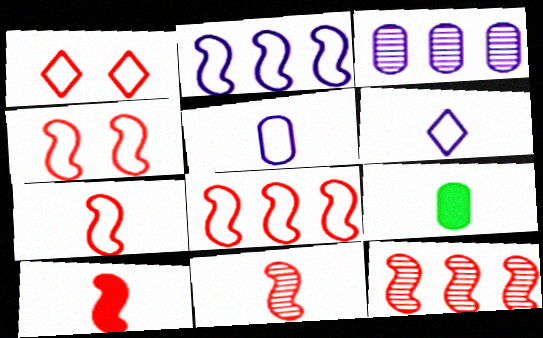[[4, 7, 8], 
[4, 10, 12], 
[6, 9, 11], 
[7, 10, 11]]